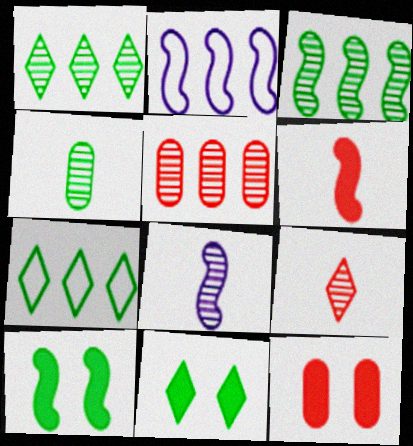[[4, 7, 10], 
[4, 8, 9], 
[7, 8, 12]]